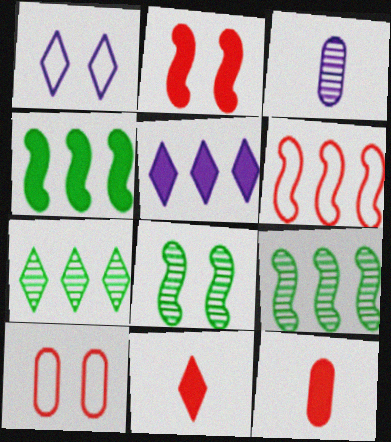[[1, 7, 11], 
[1, 9, 12]]